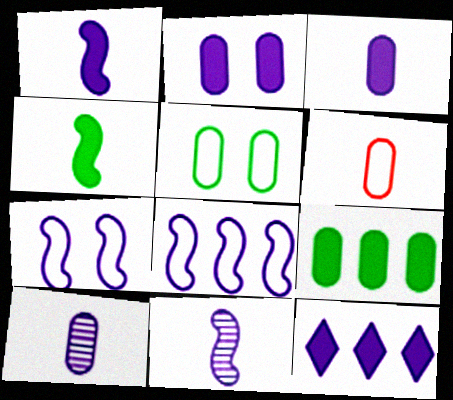[[1, 2, 12], 
[7, 10, 12]]